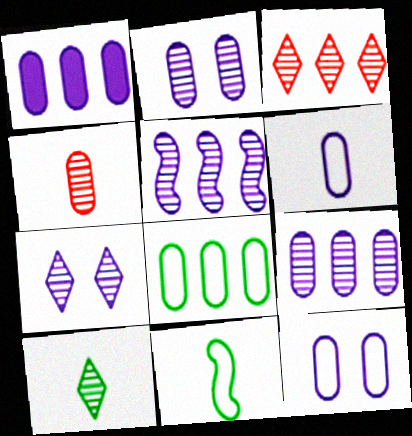[[1, 2, 6], 
[3, 7, 10]]